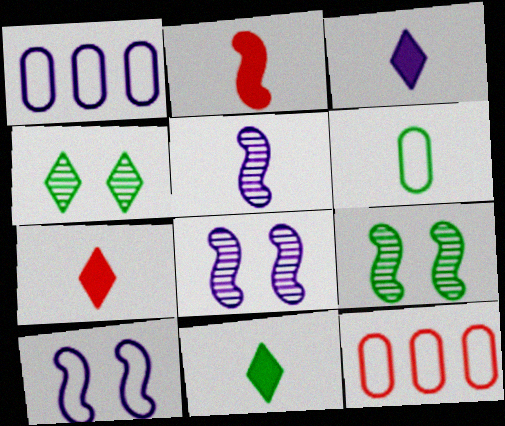[[1, 2, 4], 
[1, 3, 8], 
[1, 7, 9], 
[3, 7, 11], 
[3, 9, 12], 
[5, 6, 7], 
[8, 11, 12]]